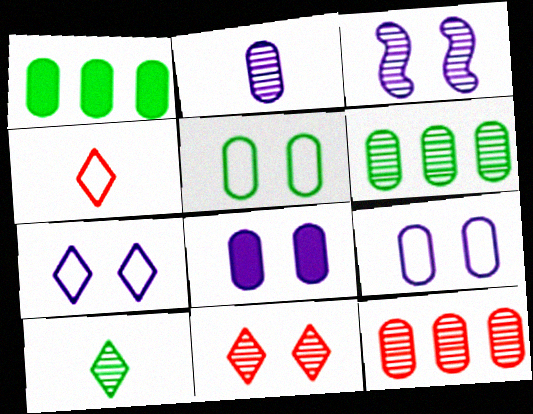[[1, 3, 4], 
[3, 7, 8], 
[3, 10, 12]]